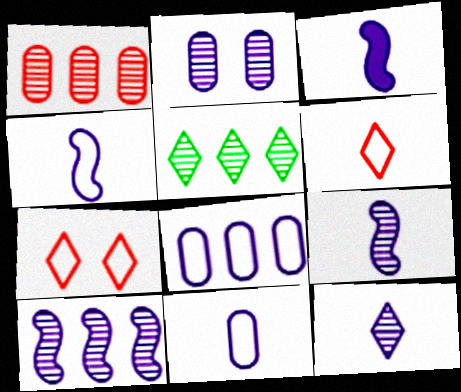[[1, 5, 10], 
[2, 10, 12], 
[3, 4, 9], 
[3, 11, 12]]